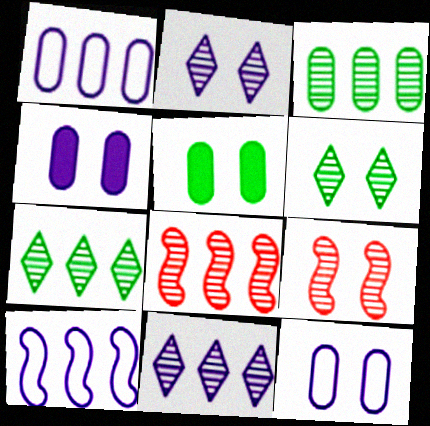[[3, 8, 11]]